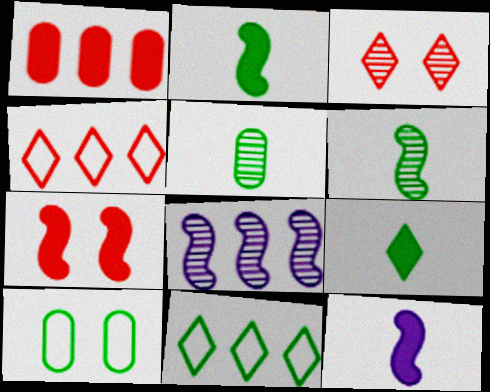[[1, 8, 11], 
[3, 5, 8]]